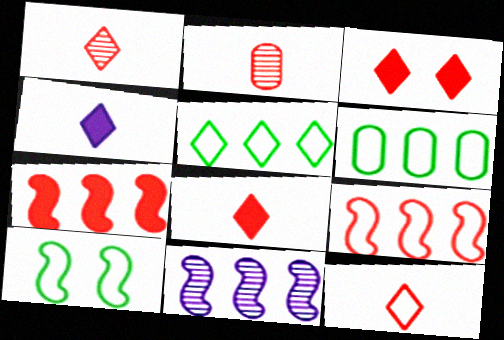[[1, 8, 12], 
[2, 3, 9]]